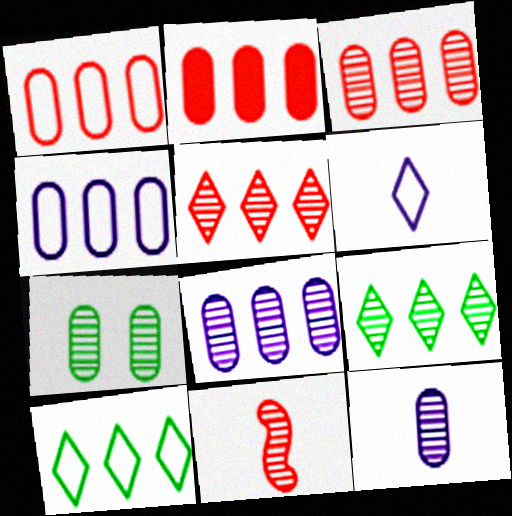[[1, 2, 3], 
[3, 7, 12]]